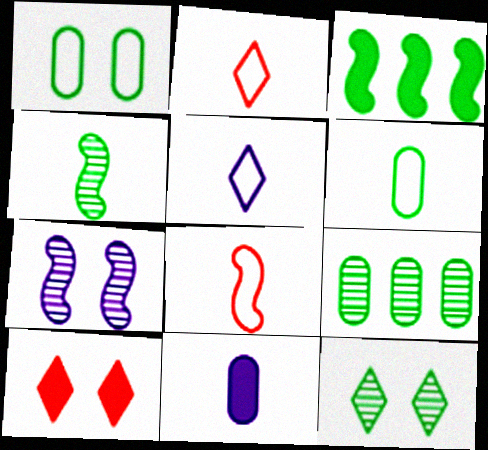[[1, 7, 10], 
[2, 4, 11], 
[3, 6, 12], 
[3, 7, 8], 
[3, 10, 11], 
[4, 9, 12], 
[5, 6, 8]]